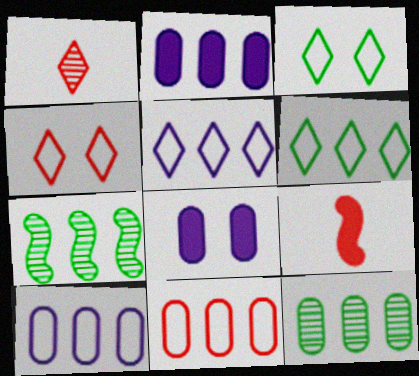[[2, 11, 12]]